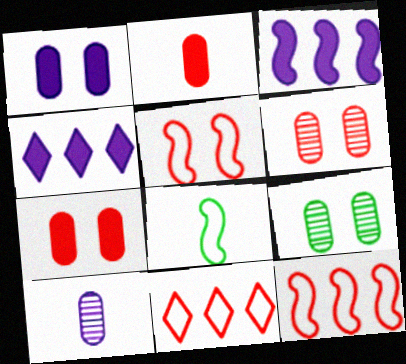[[4, 6, 8]]